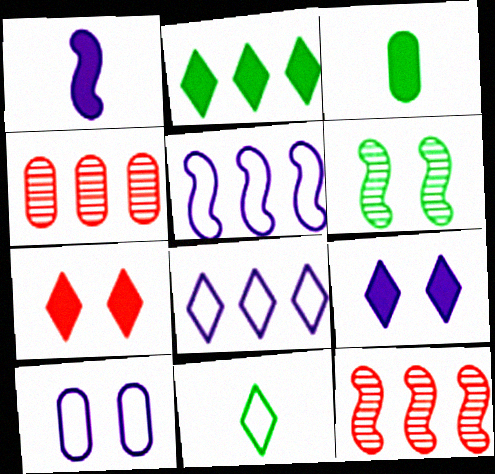[[2, 4, 5], 
[3, 4, 10], 
[6, 7, 10]]